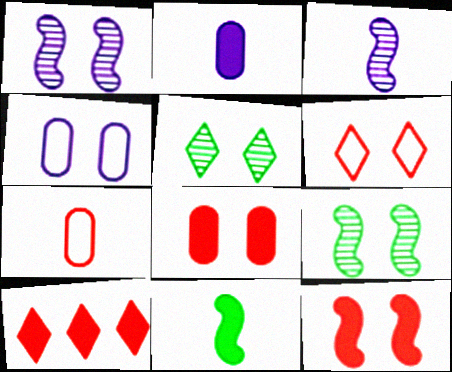[[4, 5, 12]]